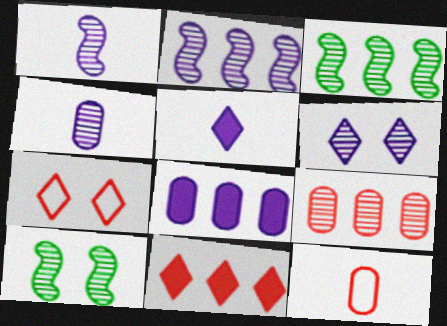[[2, 4, 6]]